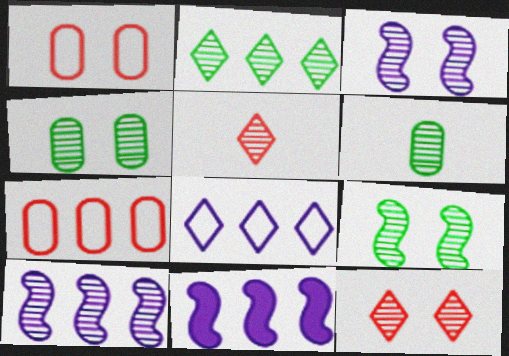[[2, 6, 9], 
[2, 7, 11], 
[3, 4, 12], 
[4, 5, 10], 
[6, 10, 12]]